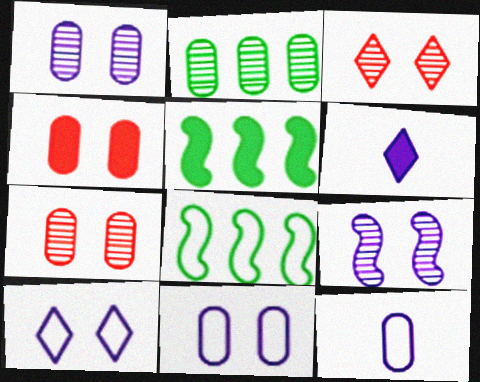[[2, 4, 12], 
[3, 5, 12], 
[4, 5, 6], 
[6, 7, 8]]